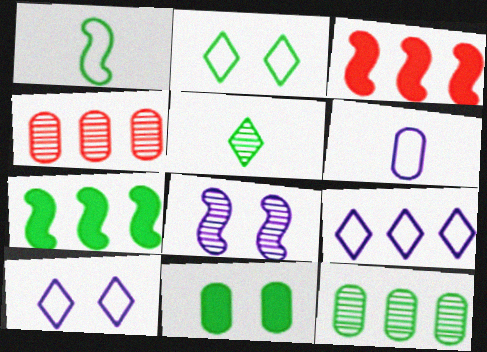[[1, 3, 8], 
[3, 9, 12], 
[4, 5, 8], 
[4, 6, 11], 
[4, 7, 9]]